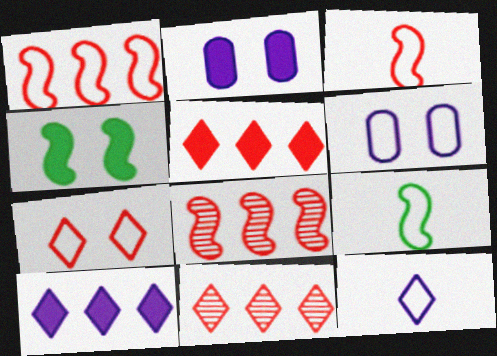[[2, 9, 11]]